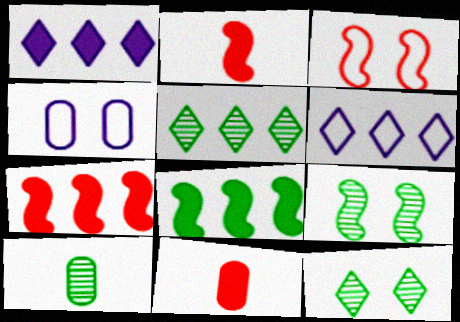[[1, 3, 10], 
[2, 4, 5], 
[5, 9, 10], 
[6, 9, 11]]